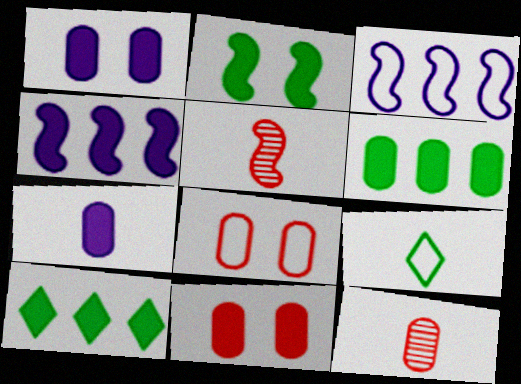[[2, 3, 5], 
[3, 8, 9], 
[5, 7, 9], 
[6, 7, 11]]